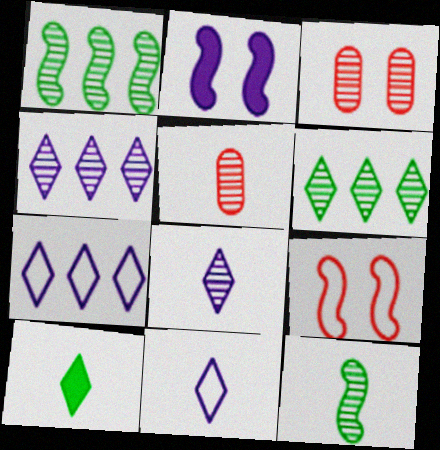[[1, 3, 8], 
[3, 4, 12], 
[5, 8, 12]]